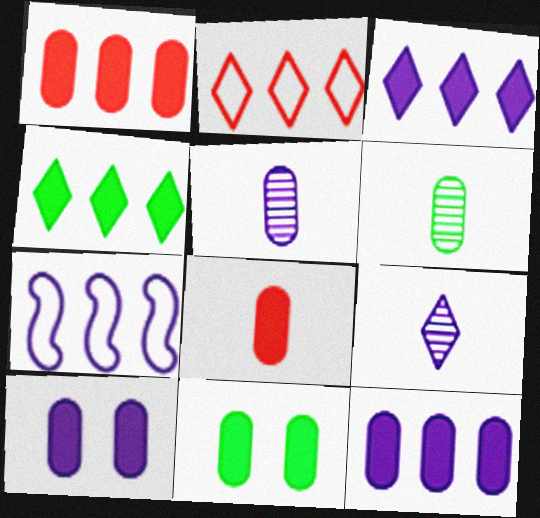[[7, 9, 10], 
[8, 11, 12]]